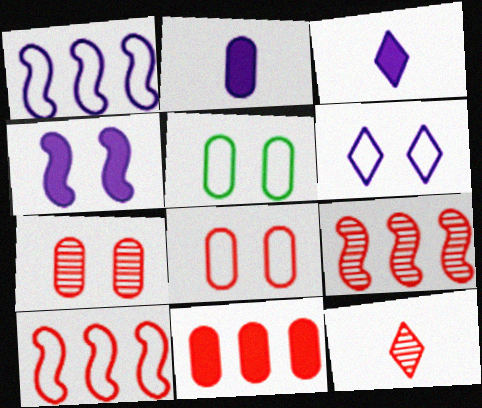[[3, 5, 9], 
[7, 9, 12]]